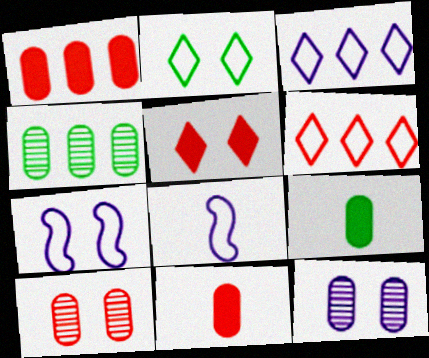[[4, 5, 8]]